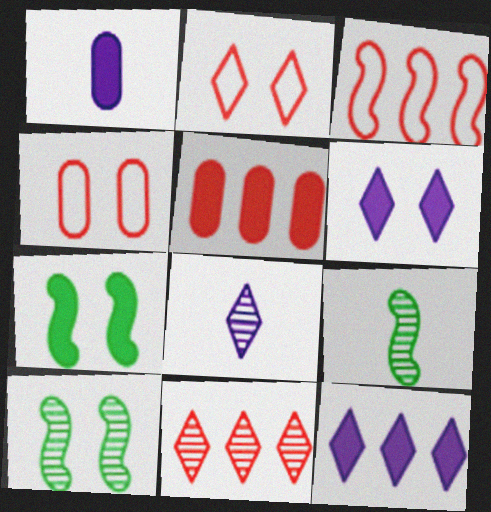[[3, 5, 11], 
[4, 6, 10], 
[4, 9, 12]]